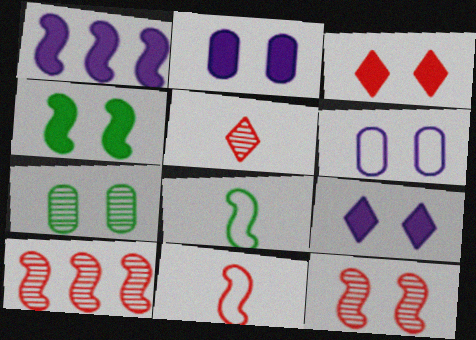[[1, 8, 12], 
[2, 3, 4]]